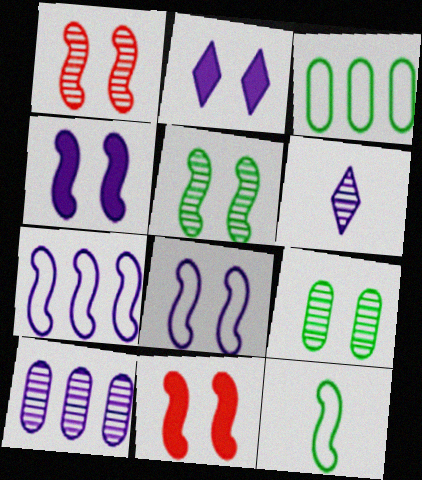[[3, 6, 11], 
[5, 8, 11]]